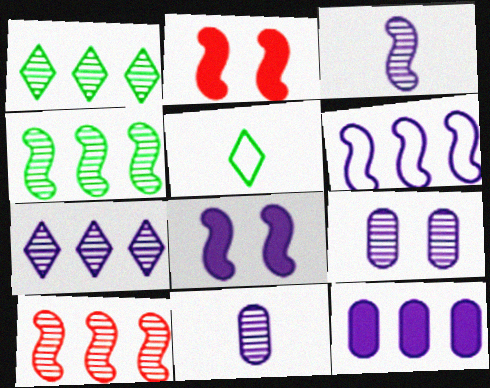[[3, 6, 8], 
[3, 7, 9], 
[6, 7, 12]]